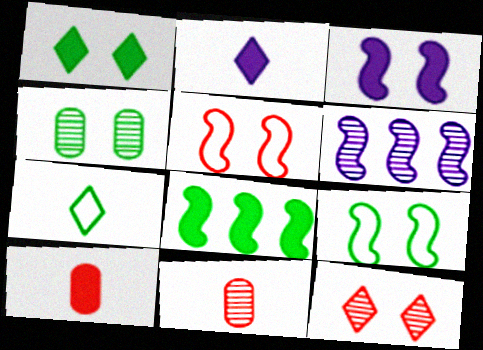[[1, 4, 9], 
[4, 7, 8]]